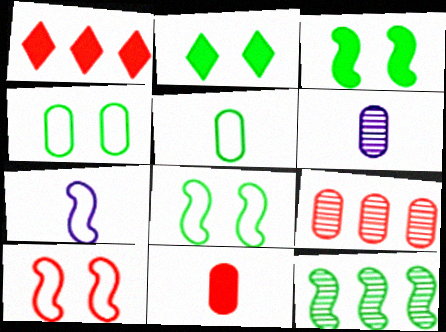[[1, 6, 8], 
[2, 5, 12], 
[2, 7, 9], 
[5, 6, 11]]